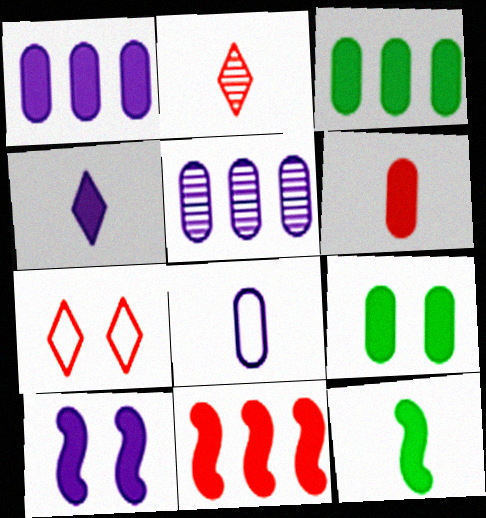[[1, 4, 10], 
[1, 6, 9], 
[2, 8, 12], 
[4, 6, 12], 
[4, 9, 11], 
[5, 7, 12], 
[10, 11, 12]]